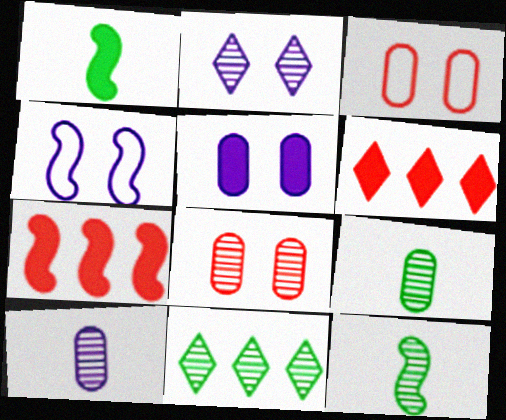[[1, 5, 6], 
[2, 4, 5], 
[4, 6, 9], 
[4, 7, 12]]